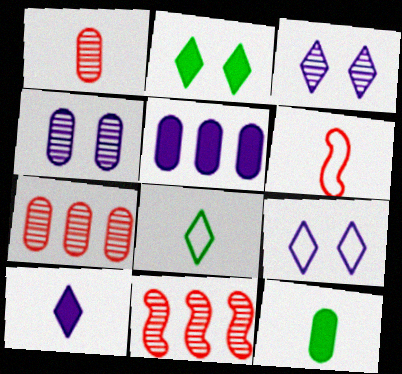[[9, 11, 12]]